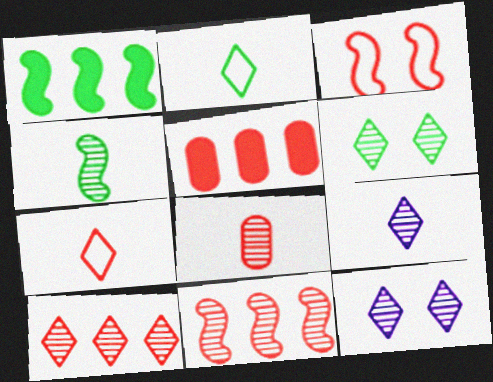[[4, 8, 9], 
[6, 9, 10]]